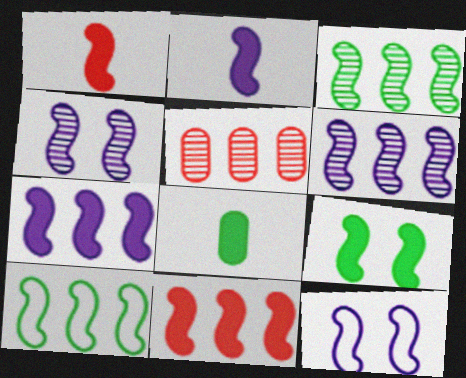[[1, 3, 12], 
[1, 4, 10], 
[1, 7, 9], 
[2, 6, 12], 
[2, 9, 11], 
[6, 10, 11]]